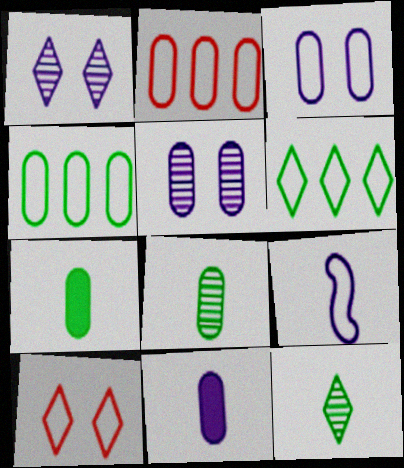[[2, 5, 7], 
[4, 9, 10]]